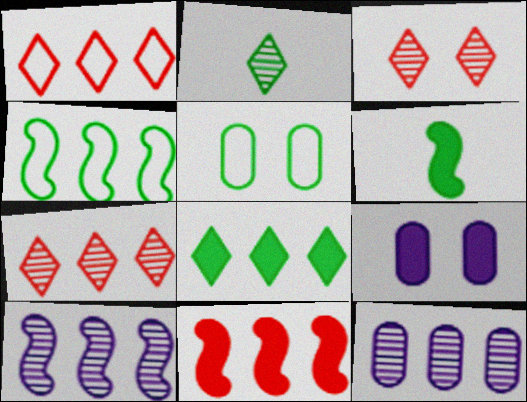[[4, 10, 11]]